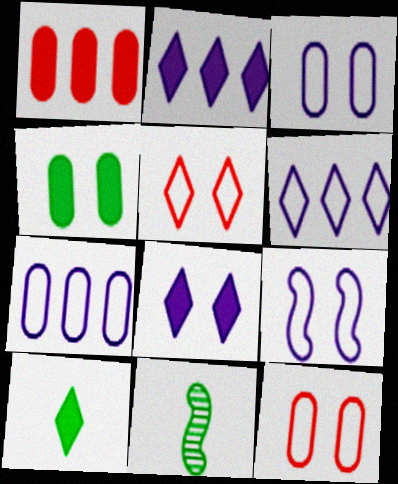[[2, 11, 12]]